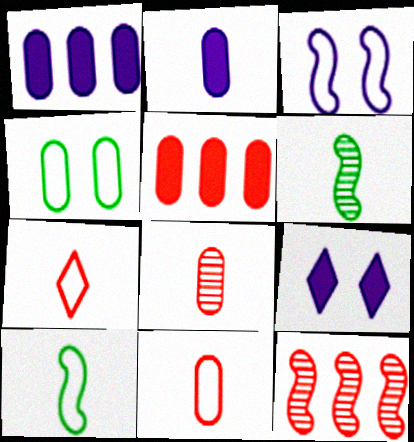[[1, 4, 8], 
[2, 6, 7]]